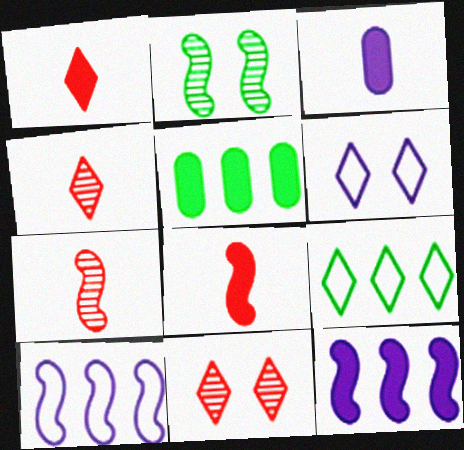[[2, 8, 10], 
[5, 6, 7]]